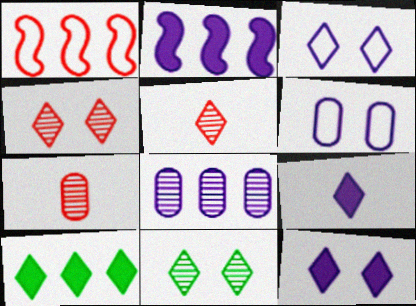[[1, 8, 10], 
[3, 5, 10]]